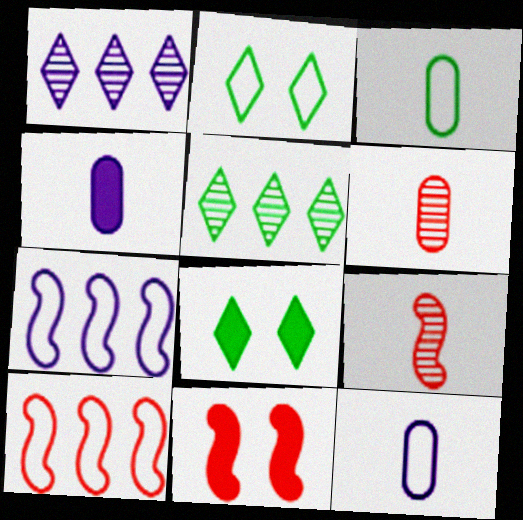[[1, 3, 11], 
[2, 10, 12], 
[3, 4, 6], 
[5, 11, 12], 
[6, 7, 8], 
[9, 10, 11]]